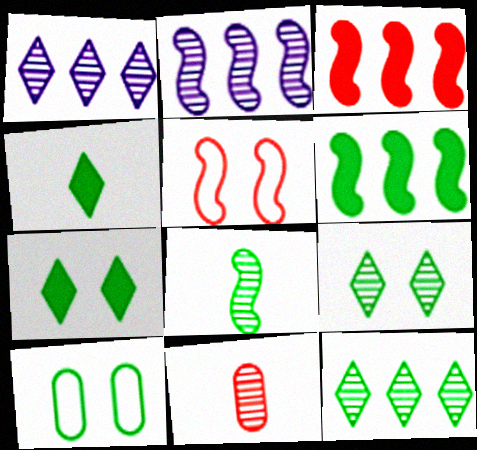[[2, 9, 11]]